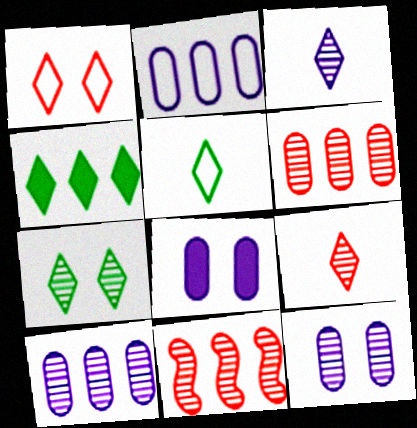[[1, 3, 4], 
[2, 4, 11], 
[4, 5, 7], 
[5, 8, 11]]